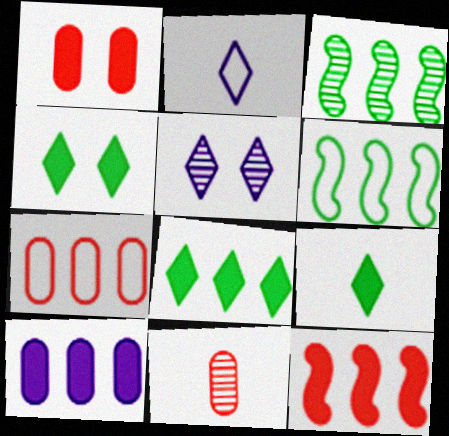[[1, 2, 3], 
[1, 7, 11], 
[3, 5, 11], 
[4, 8, 9], 
[8, 10, 12]]